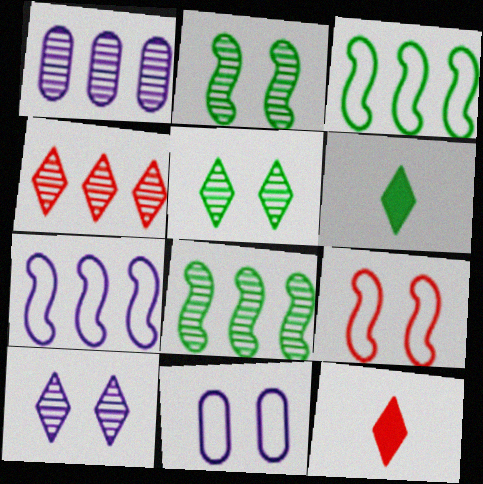[[1, 4, 8], 
[1, 6, 9], 
[8, 11, 12]]